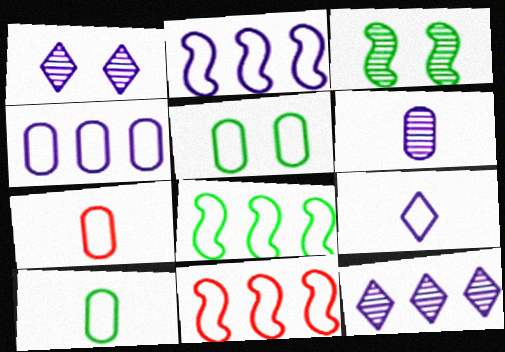[[2, 8, 11], 
[4, 5, 7], 
[5, 9, 11]]